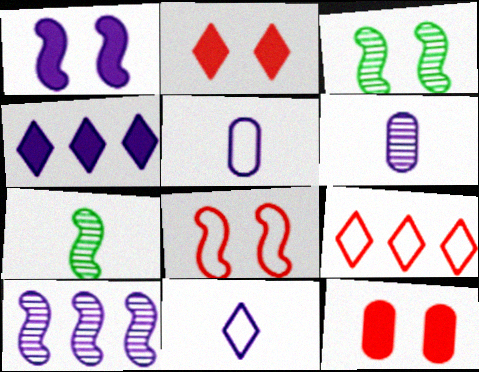[[1, 3, 8]]